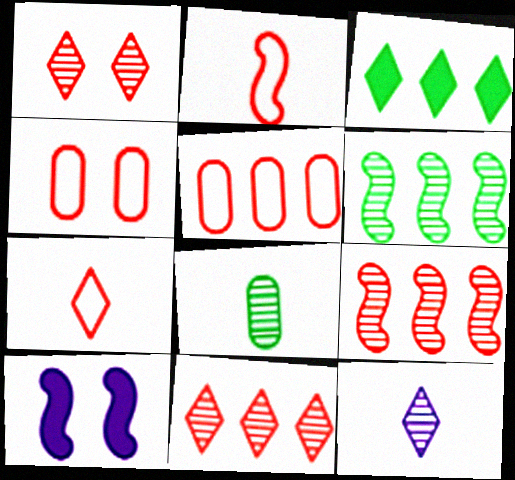[[2, 6, 10]]